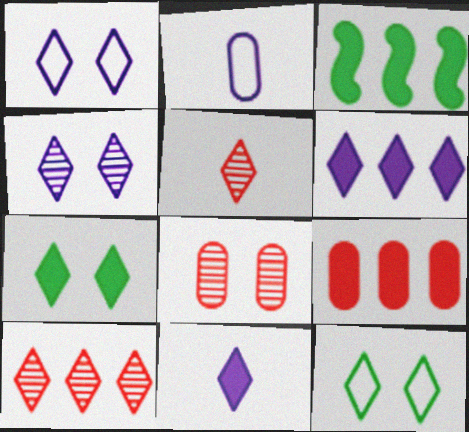[[3, 6, 9], 
[5, 6, 12], 
[10, 11, 12]]